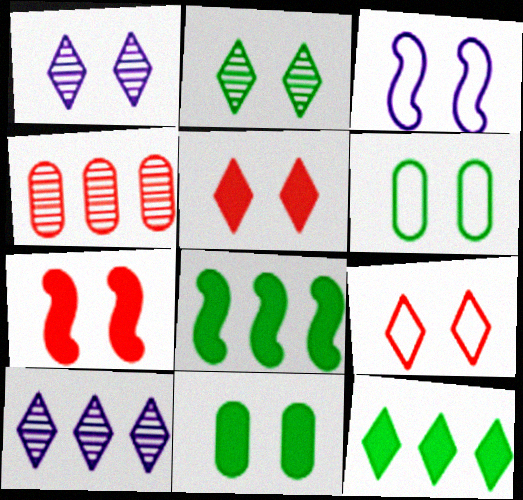[[1, 6, 7], 
[3, 6, 9]]